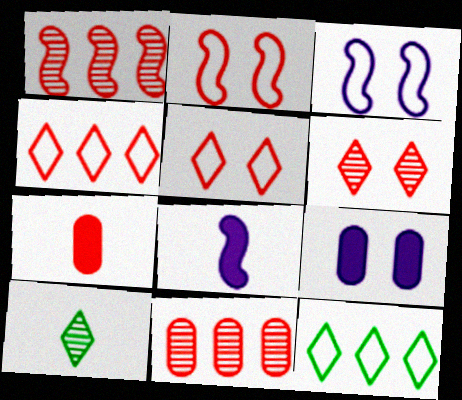[[1, 5, 7]]